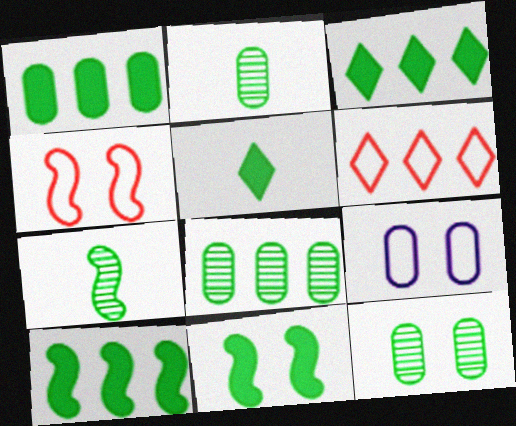[[1, 3, 10], 
[1, 5, 11], 
[2, 8, 12]]